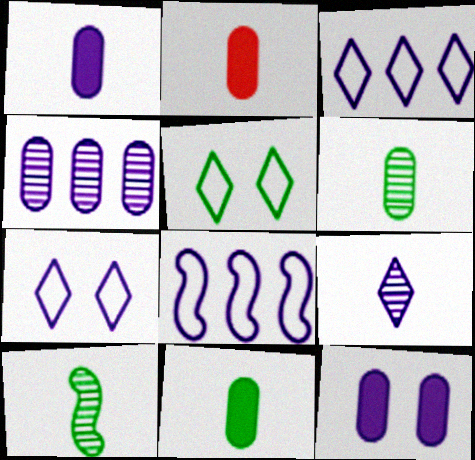[[1, 2, 11], 
[8, 9, 12]]